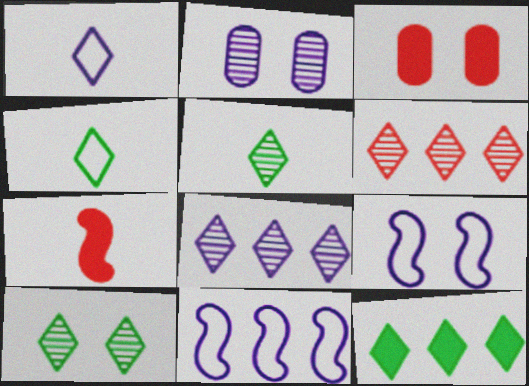[[3, 5, 11], 
[3, 9, 10], 
[4, 10, 12]]